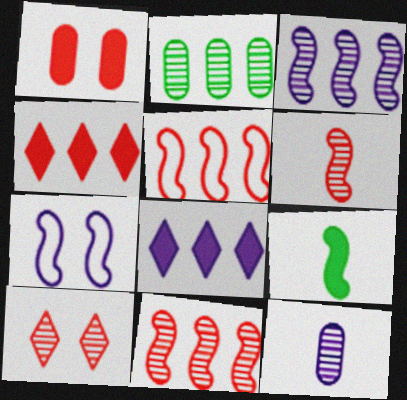[[1, 8, 9], 
[2, 5, 8], 
[7, 8, 12], 
[7, 9, 11]]